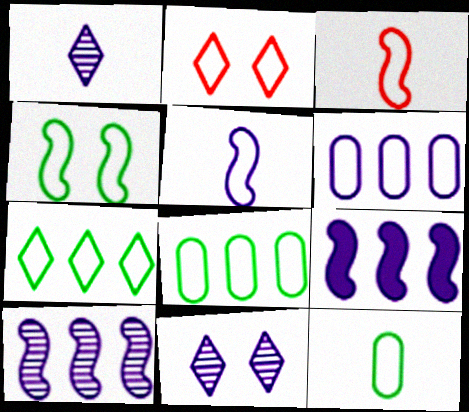[[2, 5, 8], 
[4, 7, 12]]